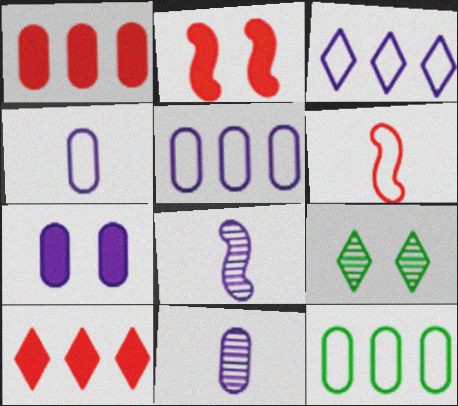[[3, 7, 8], 
[5, 7, 11]]